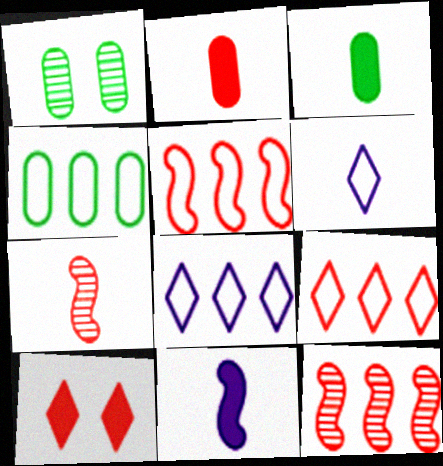[[1, 3, 4], 
[1, 9, 11], 
[3, 6, 7], 
[4, 5, 8]]